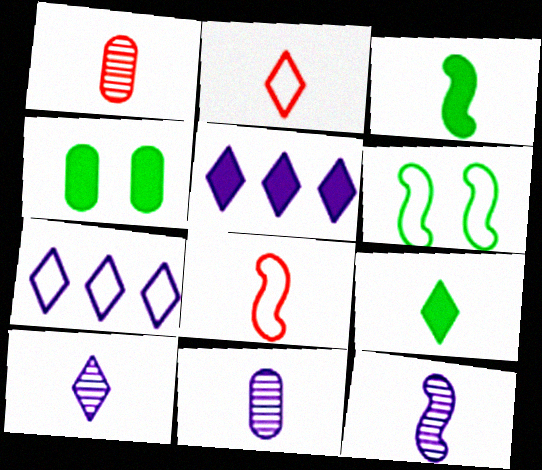[[1, 5, 6], 
[2, 3, 11], 
[2, 9, 10], 
[3, 8, 12], 
[8, 9, 11], 
[10, 11, 12]]